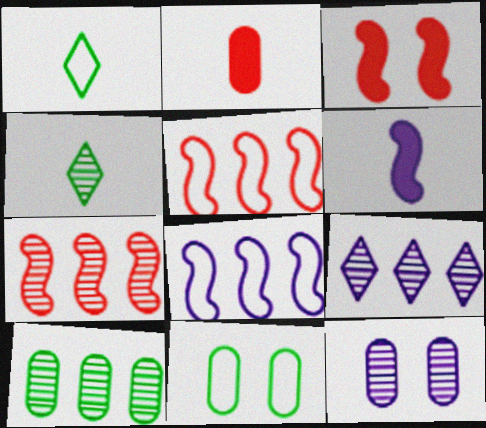[[4, 7, 12], 
[7, 9, 10]]